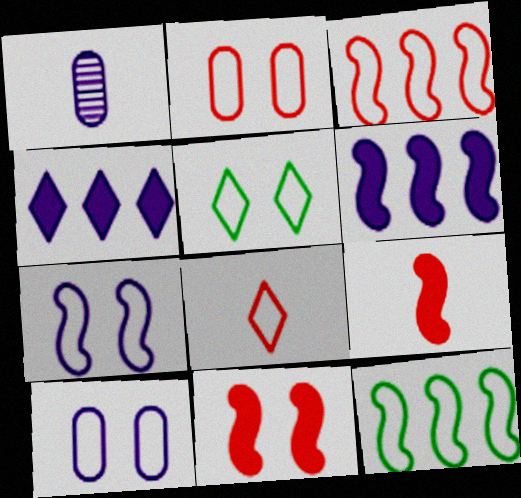[[1, 4, 7], 
[2, 3, 8], 
[2, 5, 7], 
[8, 10, 12]]